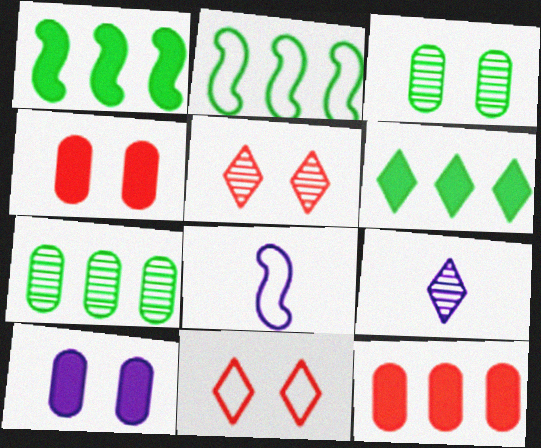[[2, 4, 9], 
[2, 6, 7], 
[6, 9, 11]]